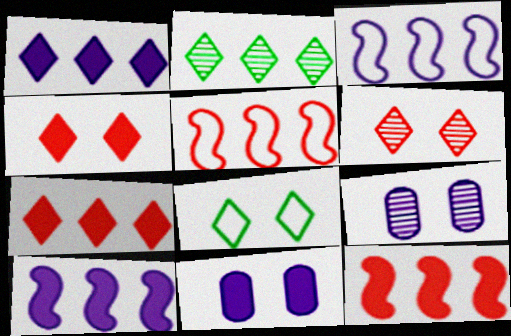[]